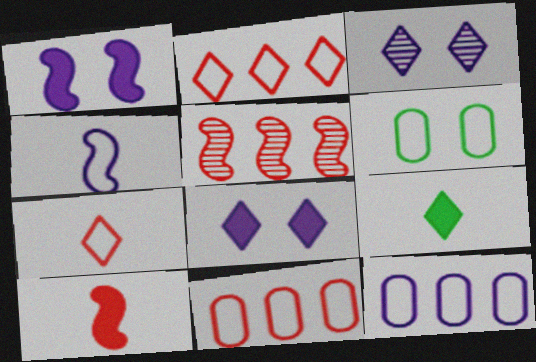[[2, 3, 9], 
[2, 4, 6]]